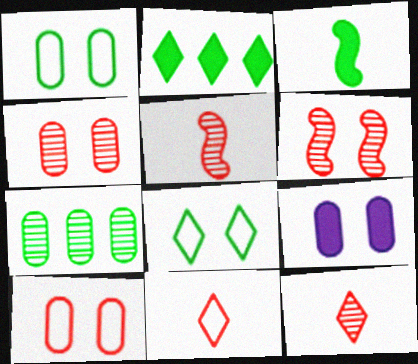[[1, 4, 9], 
[3, 7, 8], 
[6, 8, 9]]